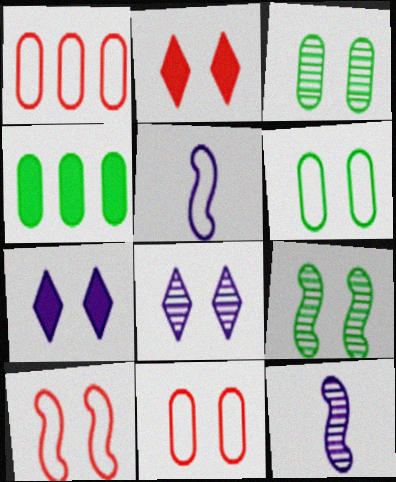[[3, 7, 10], 
[7, 9, 11]]